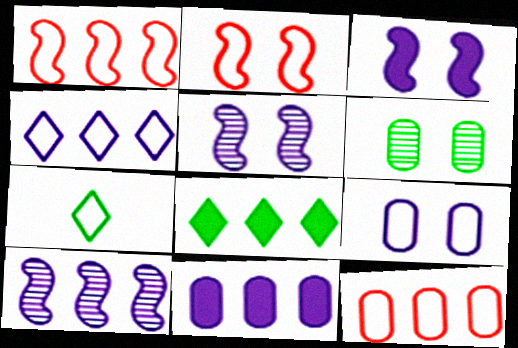[[1, 7, 9], 
[4, 10, 11], 
[8, 10, 12]]